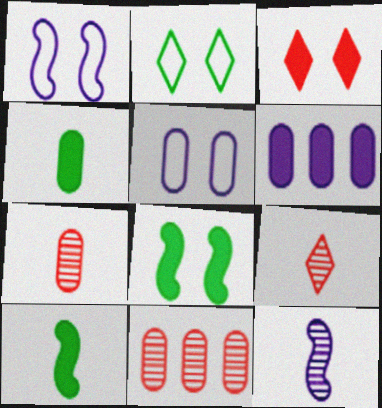[[3, 6, 10], 
[4, 5, 11]]